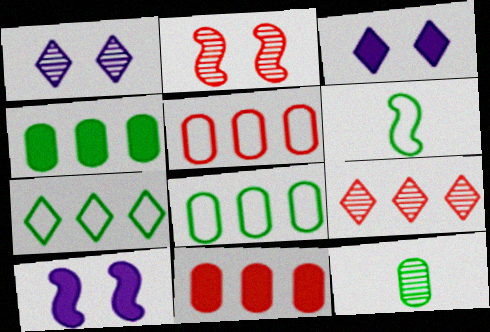[[1, 6, 11]]